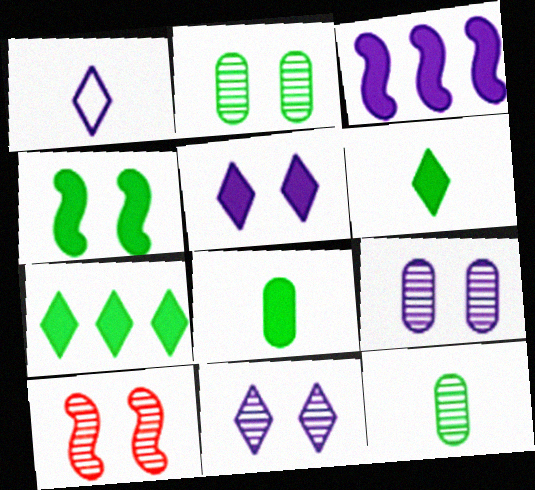[[1, 3, 9], 
[2, 10, 11], 
[4, 7, 8]]